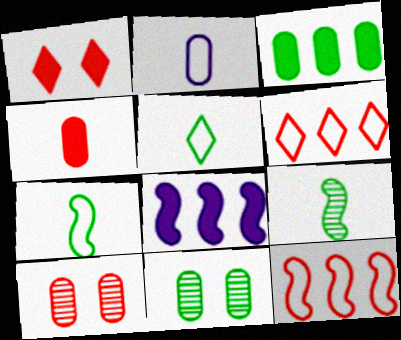[[2, 3, 10], 
[5, 8, 10]]